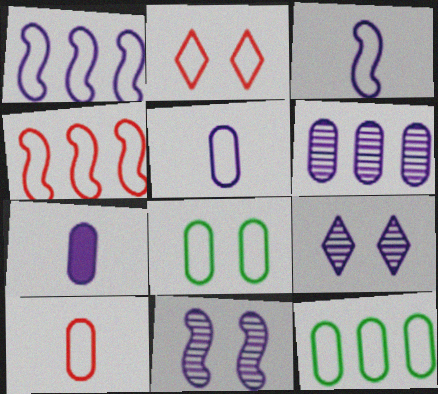[[1, 7, 9], 
[2, 3, 12], 
[2, 4, 10]]